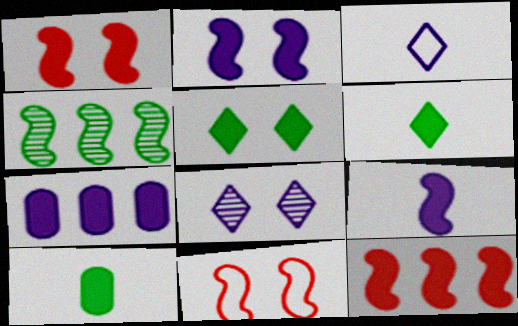[[1, 6, 7], 
[4, 9, 11]]